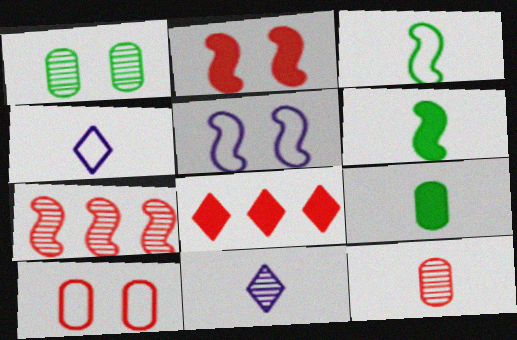[[1, 7, 11], 
[4, 6, 12], 
[5, 6, 7]]